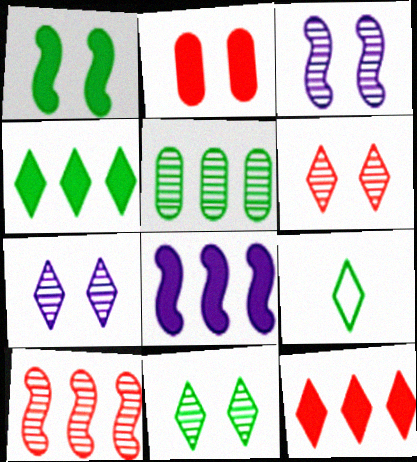[[1, 5, 9], 
[4, 9, 11], 
[6, 7, 11], 
[7, 9, 12]]